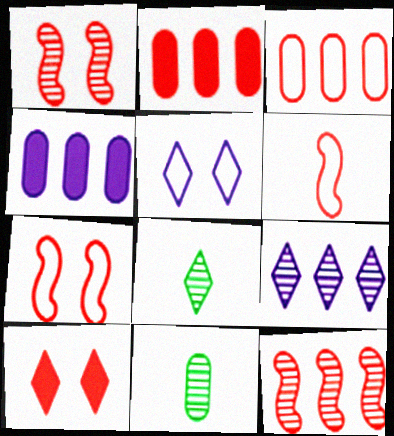[[1, 9, 11], 
[4, 7, 8]]